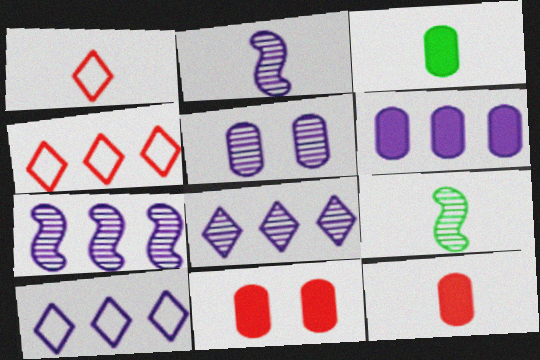[[1, 2, 3], 
[2, 5, 8], 
[3, 6, 11], 
[6, 7, 10], 
[9, 10, 11]]